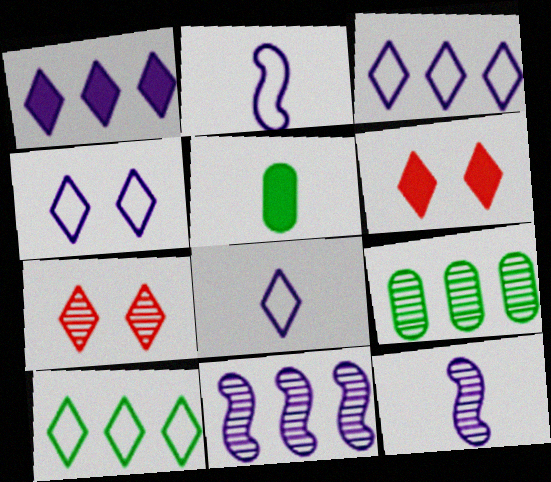[[2, 6, 9], 
[3, 4, 8], 
[7, 9, 12]]